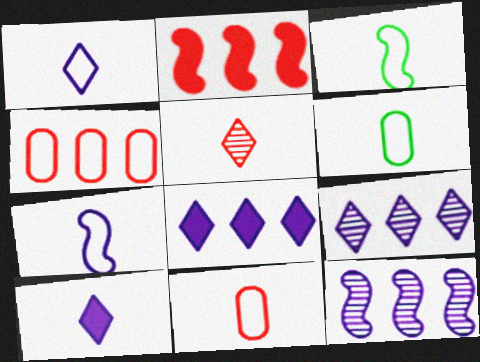[[1, 3, 11]]